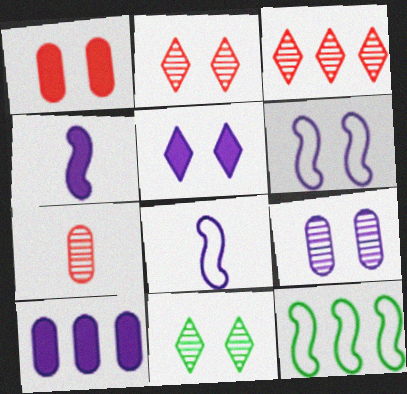[[1, 6, 11], 
[3, 10, 12], 
[4, 5, 10], 
[5, 6, 9], 
[5, 7, 12]]